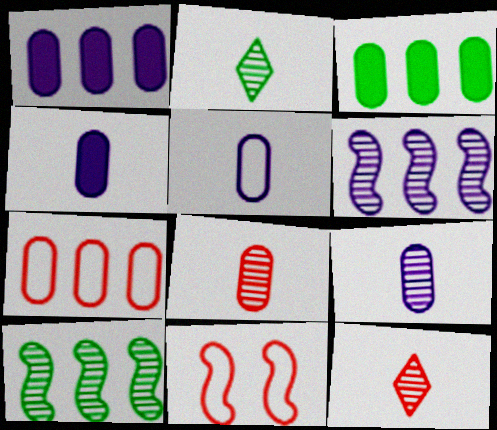[[1, 2, 11], 
[4, 5, 9]]